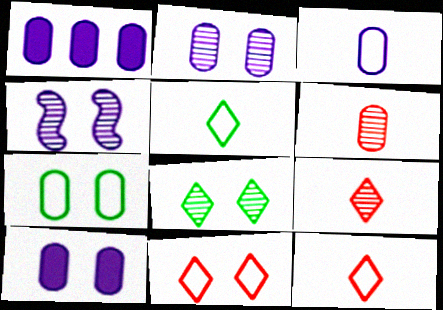[[1, 2, 3], 
[1, 6, 7]]